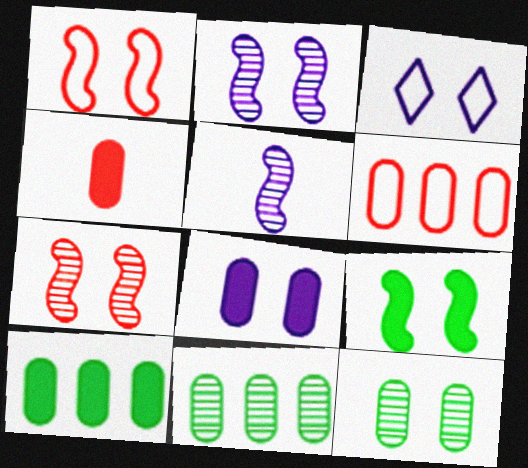[[1, 2, 9], 
[2, 3, 8], 
[4, 8, 10]]